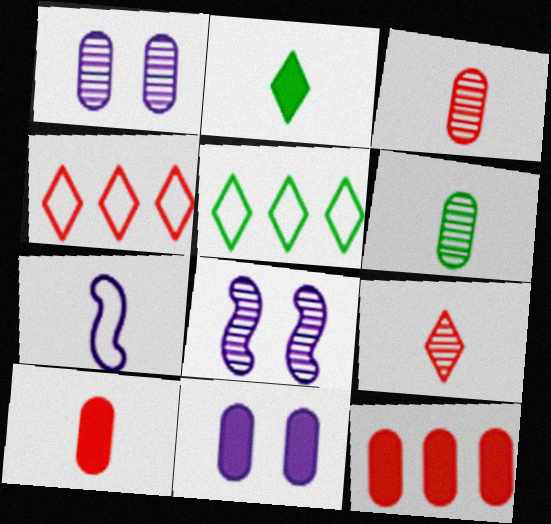[[2, 3, 7], 
[5, 8, 10]]